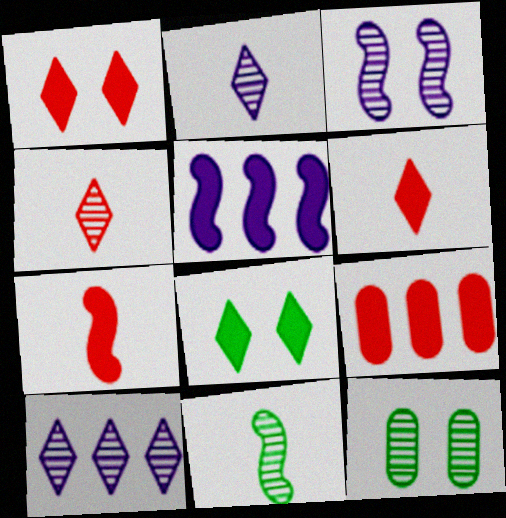[[1, 7, 9]]